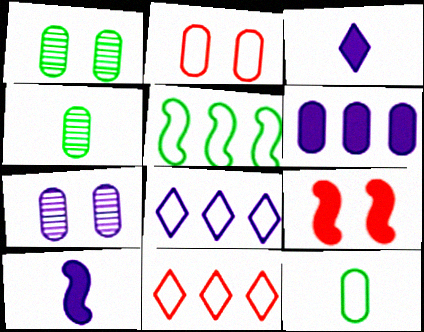[[1, 10, 11], 
[2, 4, 6], 
[4, 8, 9], 
[7, 8, 10]]